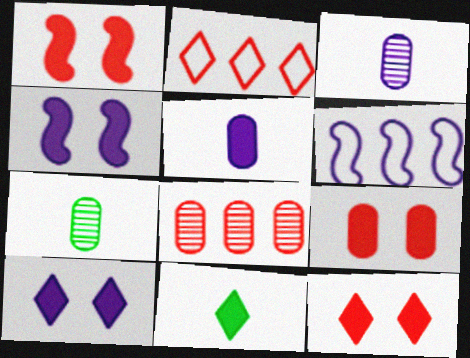[[1, 9, 12], 
[2, 4, 7], 
[3, 6, 10], 
[6, 7, 12]]